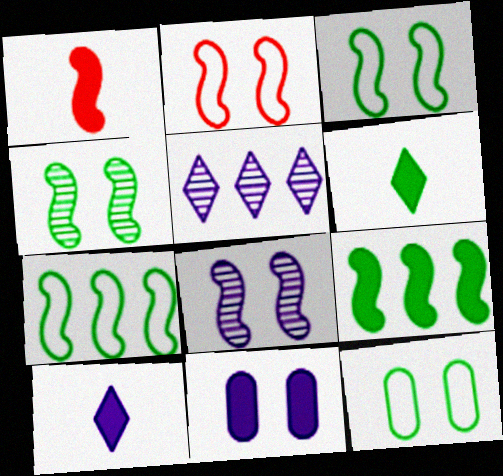[[1, 5, 12], 
[1, 7, 8]]